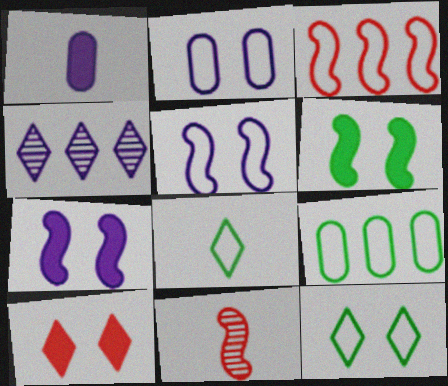[[1, 4, 5], 
[1, 8, 11], 
[2, 3, 8], 
[4, 8, 10]]